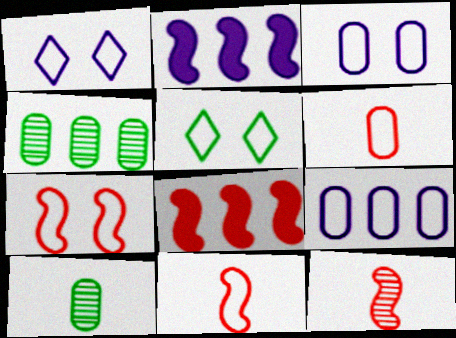[[1, 8, 10], 
[3, 5, 7], 
[5, 9, 11], 
[7, 8, 12]]